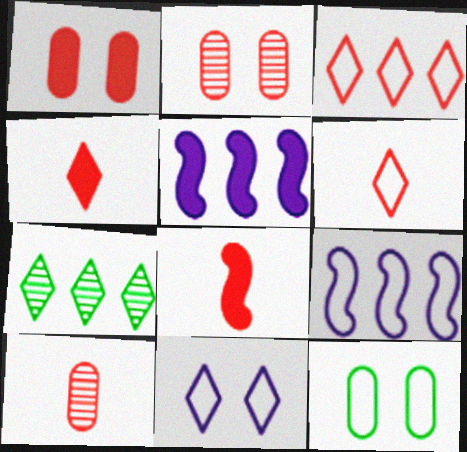[[2, 3, 8], 
[4, 7, 11], 
[6, 8, 10], 
[6, 9, 12]]